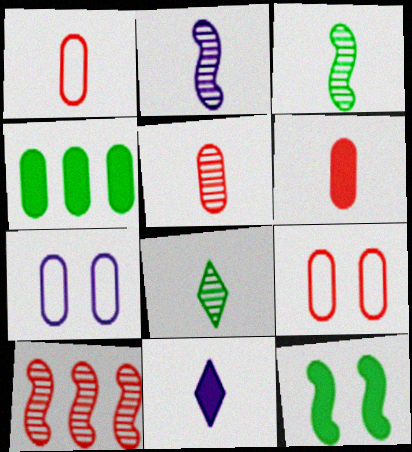[[1, 3, 11], 
[1, 5, 6], 
[2, 5, 8], 
[4, 5, 7]]